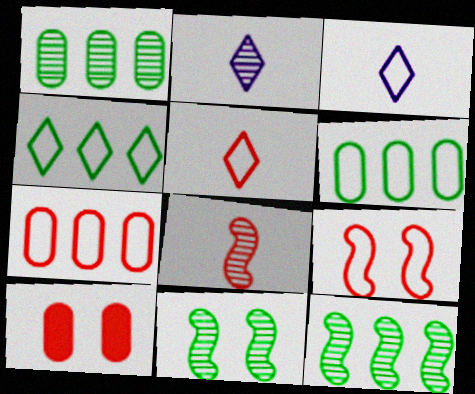[[3, 6, 9], 
[3, 10, 12], 
[5, 7, 9]]